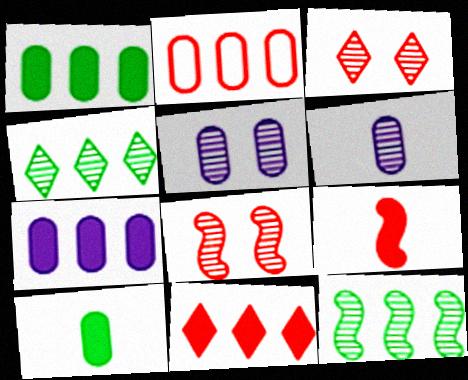[[2, 3, 9], 
[2, 5, 10], 
[3, 6, 12], 
[4, 6, 8]]